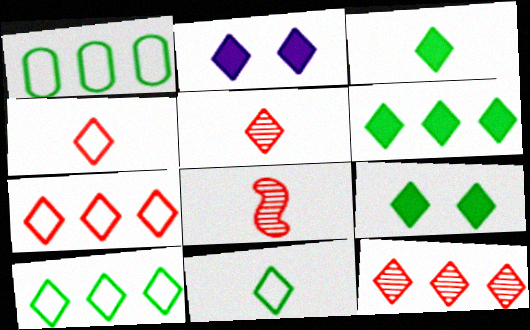[[1, 2, 8], 
[2, 5, 10], 
[2, 11, 12], 
[3, 6, 9]]